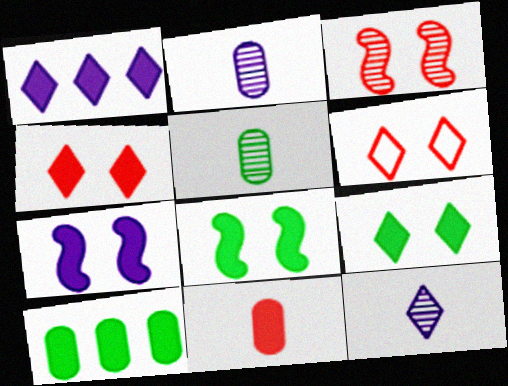[[1, 8, 11]]